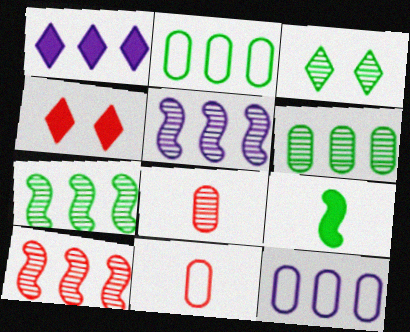[[1, 2, 10], 
[1, 5, 12], 
[2, 3, 9], 
[3, 5, 8], 
[4, 10, 11], 
[5, 7, 10]]